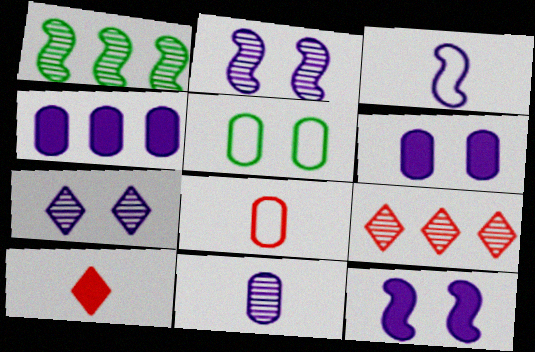[[3, 4, 7]]